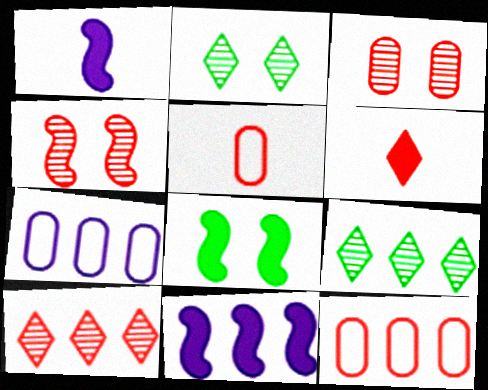[[1, 2, 12], 
[2, 5, 11], 
[4, 6, 12], 
[9, 11, 12]]